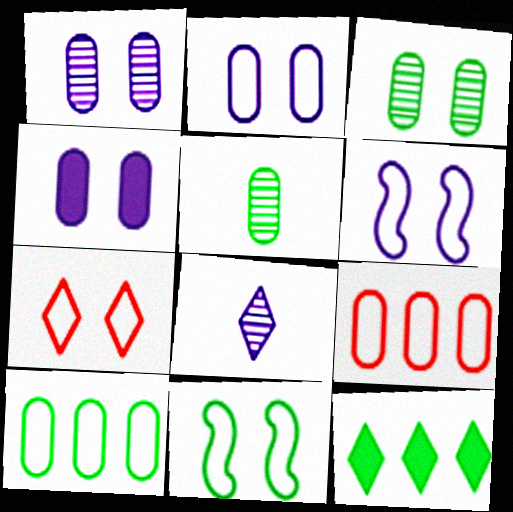[[1, 2, 4], 
[2, 7, 11], 
[4, 5, 9], 
[5, 11, 12], 
[7, 8, 12]]